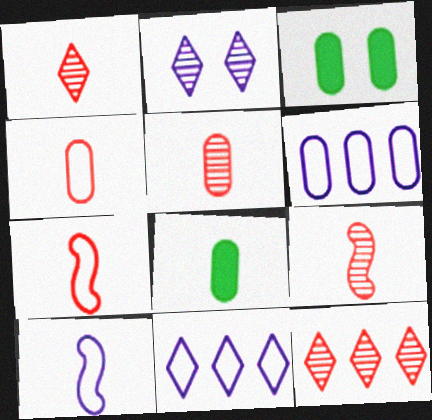[[1, 5, 9], 
[1, 8, 10], 
[3, 5, 6], 
[3, 9, 11], 
[3, 10, 12]]